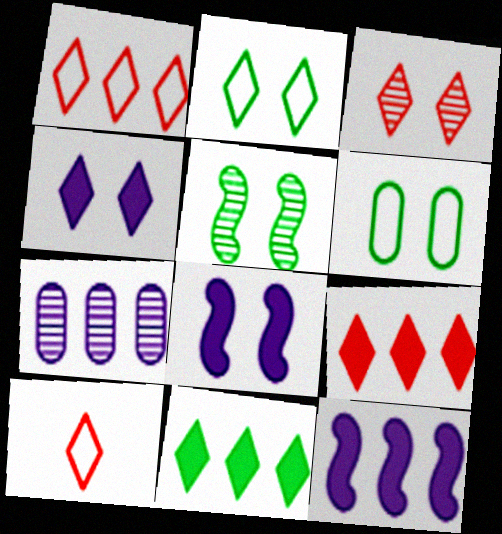[[2, 3, 4], 
[3, 6, 8], 
[3, 9, 10]]